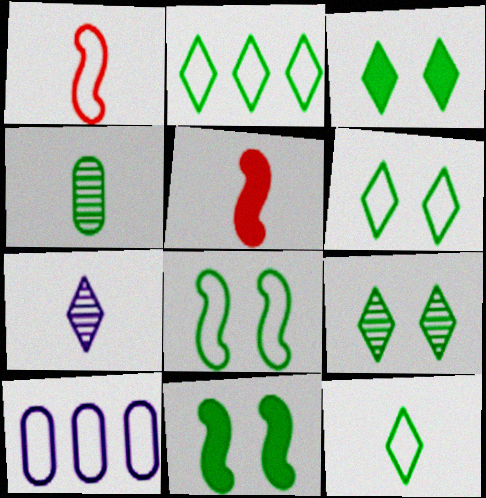[[1, 6, 10], 
[2, 4, 11], 
[2, 6, 12], 
[3, 6, 9], 
[5, 9, 10]]